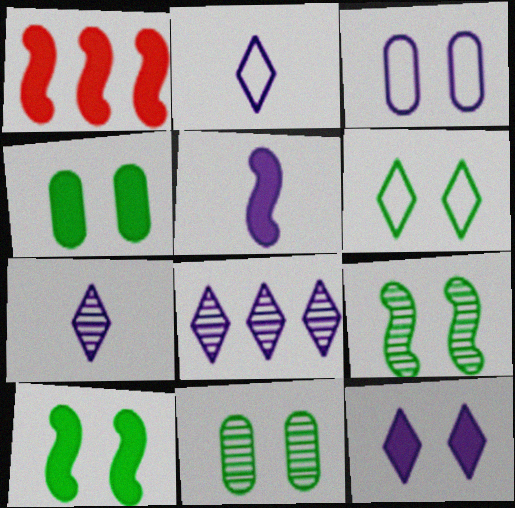[[1, 2, 11], 
[1, 5, 10], 
[2, 8, 12], 
[3, 5, 8], 
[4, 6, 9], 
[6, 10, 11]]